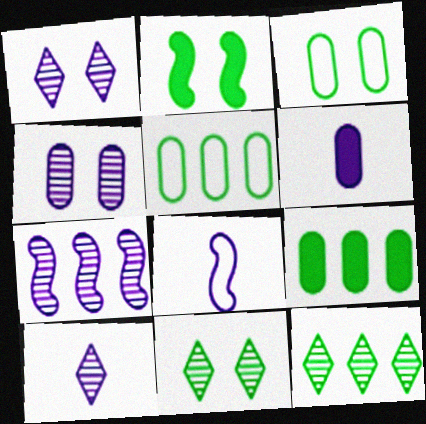[[2, 3, 11], 
[4, 7, 10], 
[6, 8, 10]]